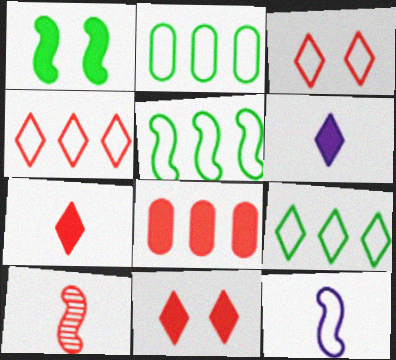[[1, 6, 8], 
[2, 3, 12], 
[2, 5, 9], 
[3, 8, 10]]